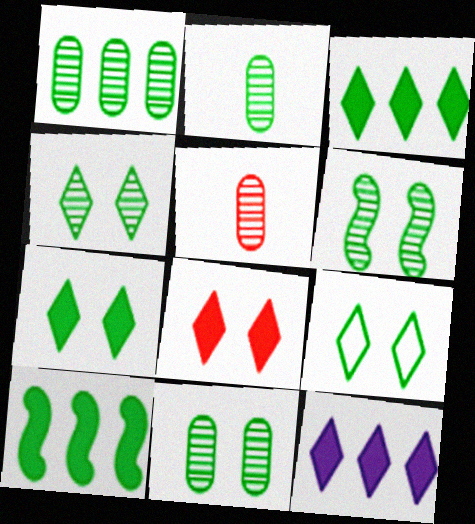[[1, 2, 11], 
[2, 9, 10], 
[4, 6, 11], 
[4, 7, 9]]